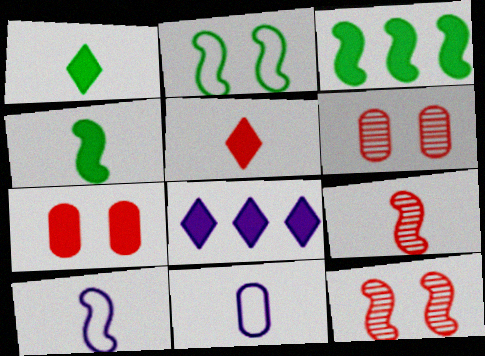[[1, 9, 11], 
[3, 10, 12], 
[4, 7, 8], 
[4, 9, 10]]